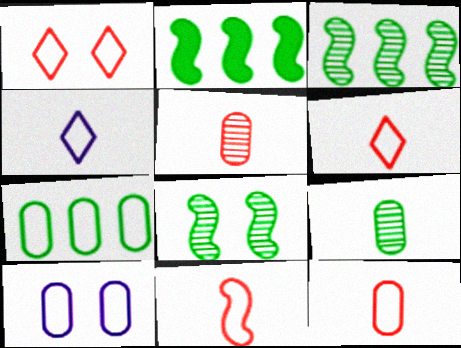[[6, 11, 12], 
[7, 10, 12]]